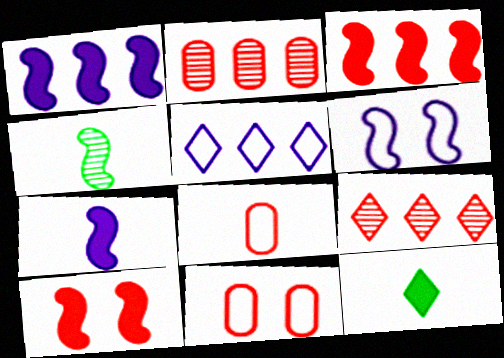[[2, 6, 12], 
[3, 4, 6], 
[8, 9, 10]]